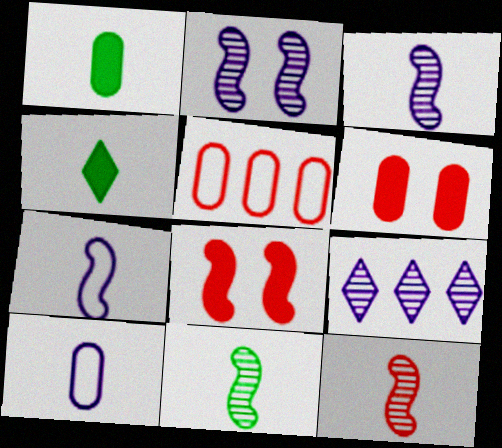[[2, 4, 5], 
[3, 11, 12], 
[4, 10, 12]]